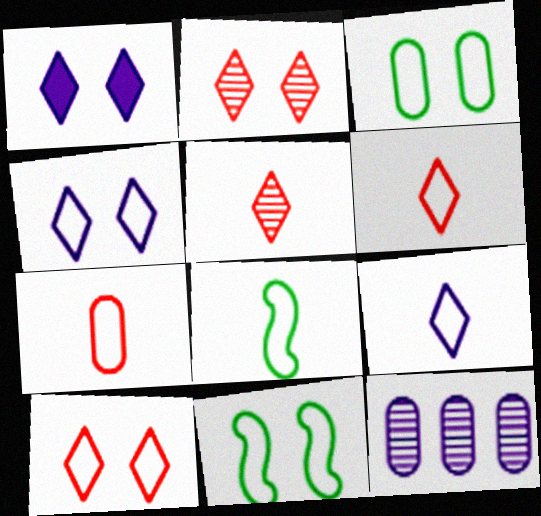[[7, 8, 9]]